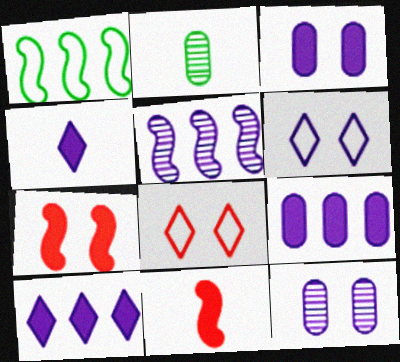[]